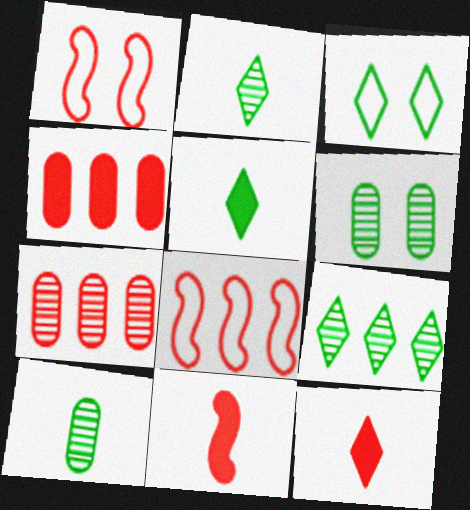[[1, 7, 12], 
[3, 5, 9]]